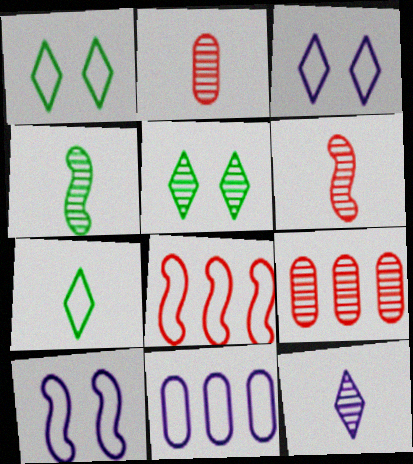[[2, 4, 12]]